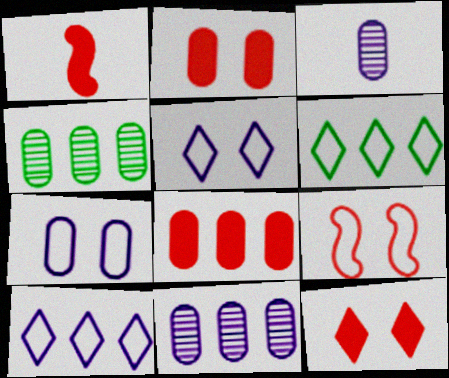[[1, 4, 5], 
[1, 8, 12]]